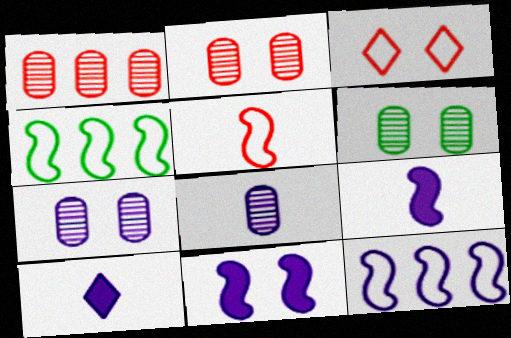[[1, 6, 8], 
[2, 4, 10], 
[2, 6, 7], 
[3, 6, 11], 
[7, 10, 12]]